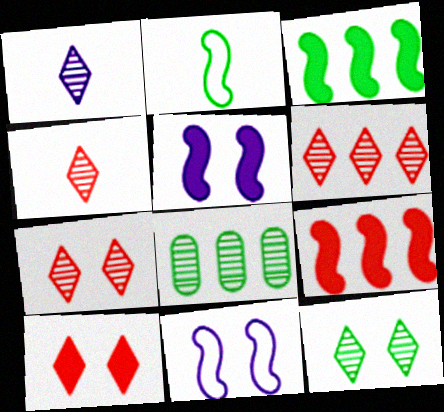[[1, 6, 12], 
[4, 6, 7]]